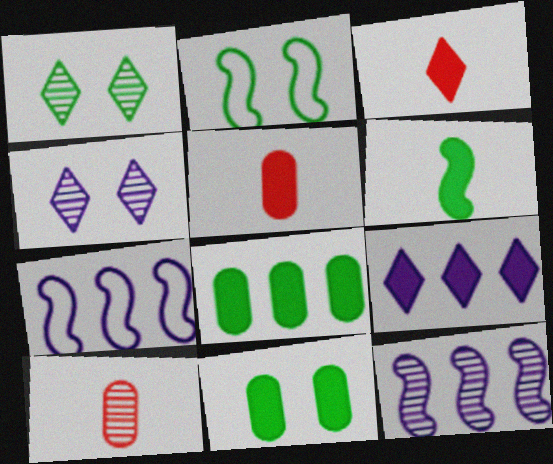[[1, 2, 11], 
[1, 5, 7], 
[1, 10, 12], 
[2, 9, 10]]